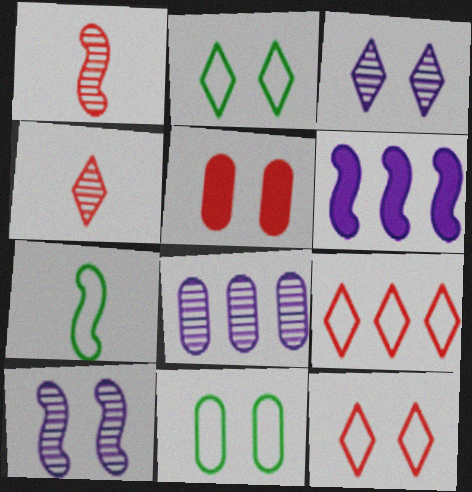[[1, 5, 9], 
[2, 5, 10], 
[4, 6, 11]]